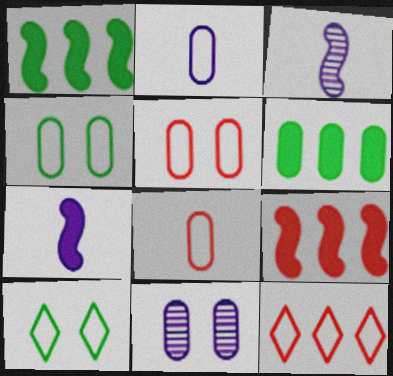[[6, 8, 11]]